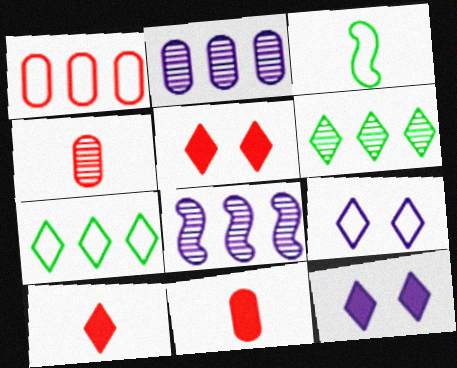[[1, 3, 9], 
[2, 3, 5], 
[6, 9, 10]]